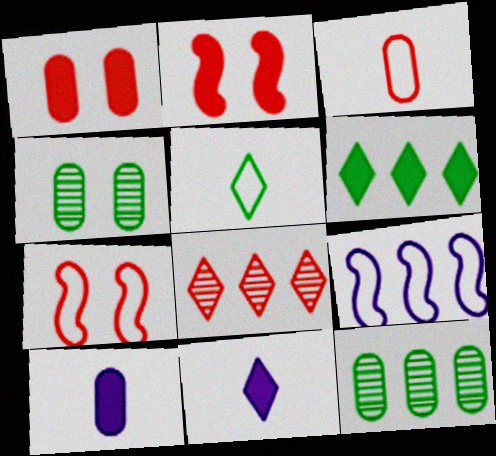[[2, 3, 8], 
[2, 6, 10], 
[7, 11, 12]]